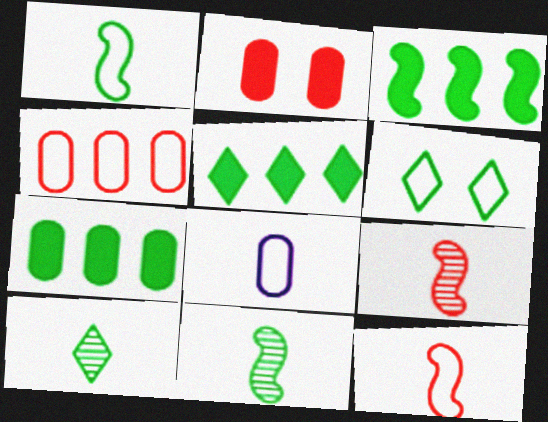[[3, 5, 7], 
[5, 6, 10], 
[6, 7, 11]]